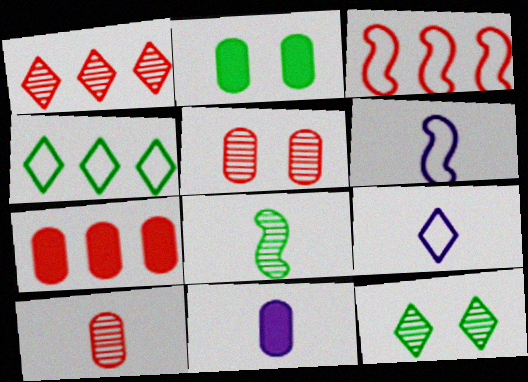[[1, 2, 6], 
[1, 3, 7], 
[2, 4, 8], 
[2, 7, 11], 
[3, 11, 12], 
[6, 7, 12]]